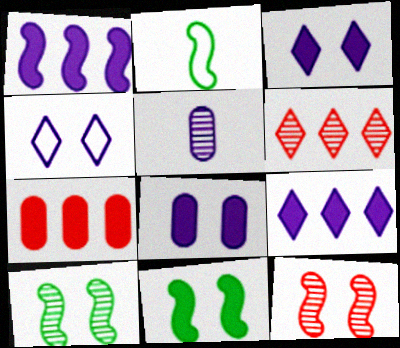[[1, 2, 12], 
[1, 4, 5], 
[2, 6, 8], 
[5, 6, 10]]